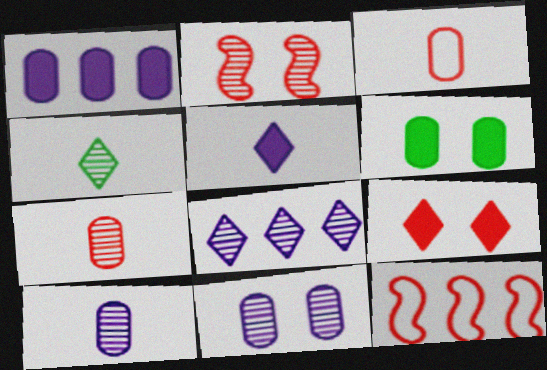[[7, 9, 12]]